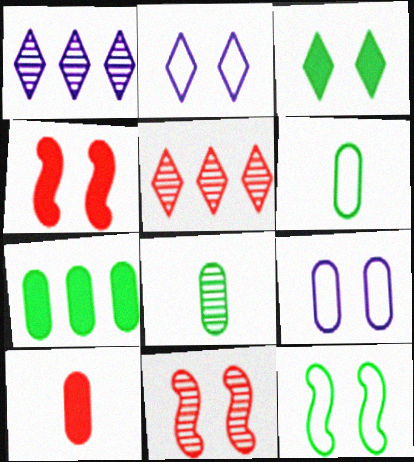[[1, 4, 6], 
[1, 8, 11], 
[1, 10, 12], 
[3, 9, 11]]